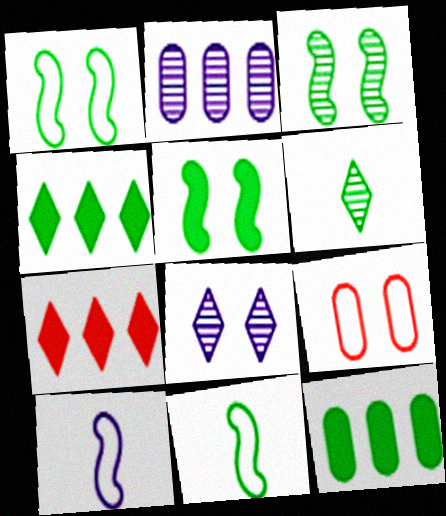[[1, 3, 5], 
[1, 6, 12], 
[5, 8, 9]]